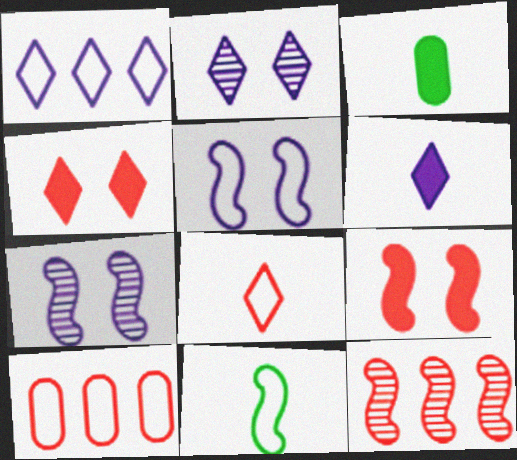[[1, 2, 6]]